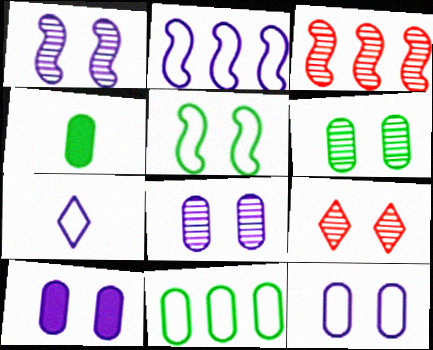[[1, 6, 9], 
[2, 4, 9], 
[2, 7, 12], 
[4, 6, 11], 
[5, 9, 10], 
[8, 10, 12]]